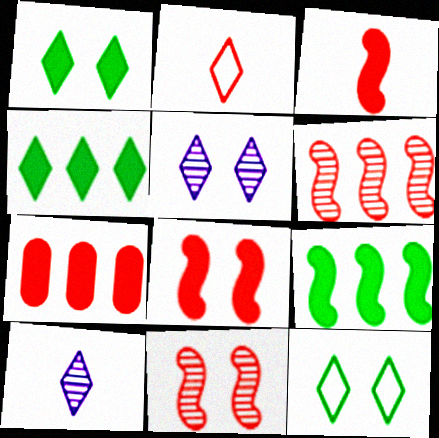[[2, 4, 5], 
[2, 7, 11]]